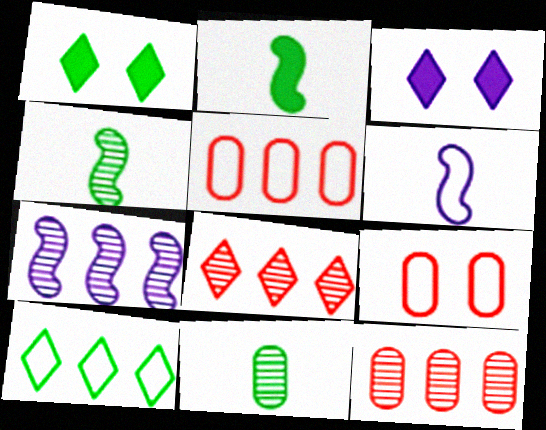[[1, 6, 12], 
[3, 4, 5], 
[6, 9, 10]]